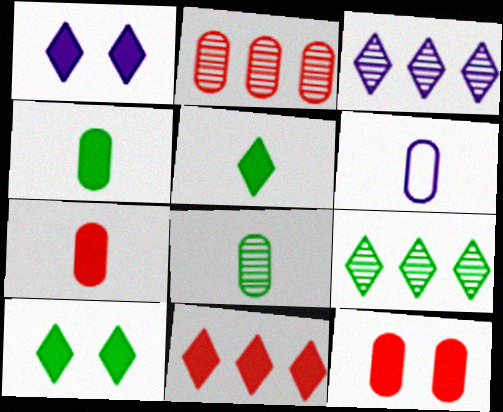[[1, 5, 11], 
[6, 7, 8]]